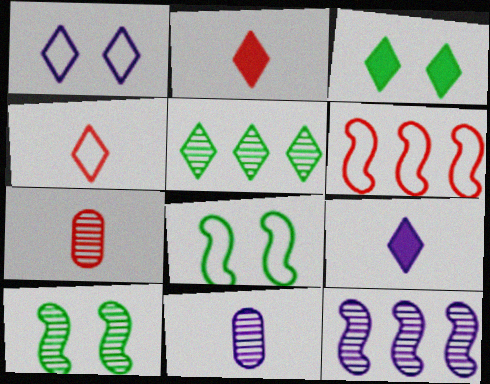[[1, 2, 5], 
[3, 6, 11]]